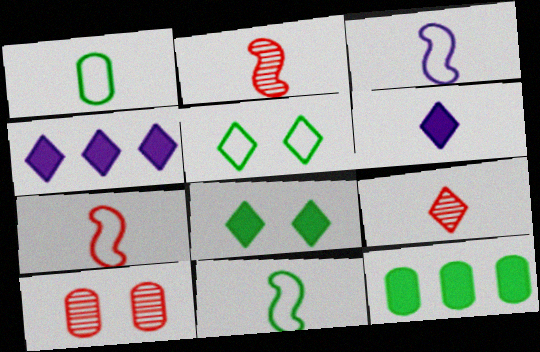[[1, 2, 6], 
[3, 7, 11], 
[4, 5, 9], 
[4, 10, 11]]